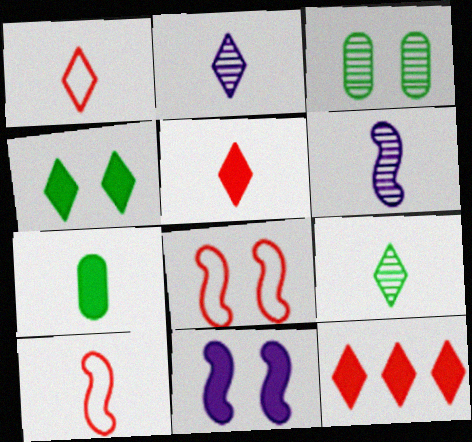[[1, 6, 7], 
[2, 7, 10], 
[7, 11, 12]]